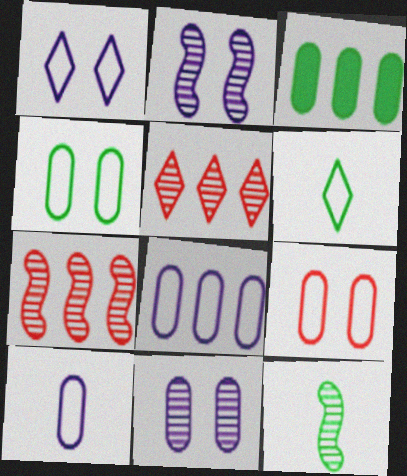[[2, 7, 12], 
[5, 11, 12]]